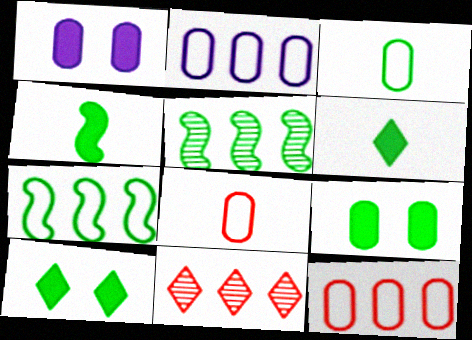[[3, 5, 10]]